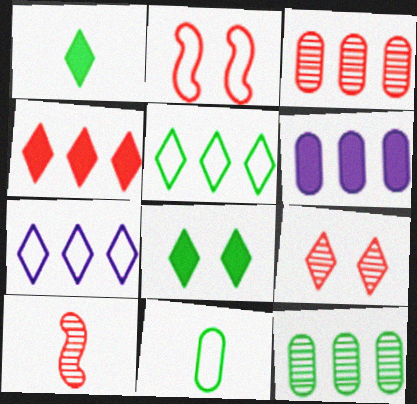[[1, 7, 9], 
[2, 7, 11], 
[3, 9, 10]]